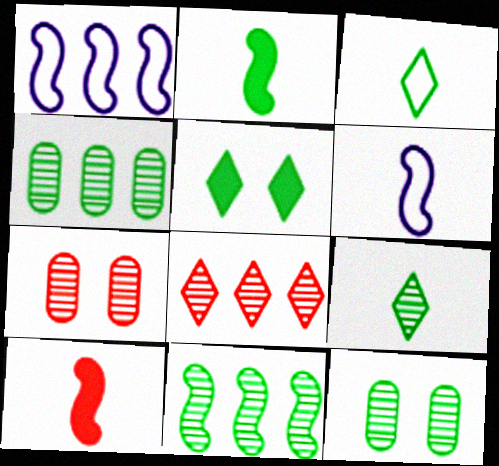[[9, 11, 12]]